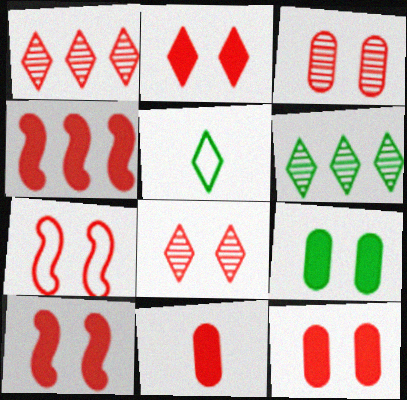[[1, 7, 11], 
[2, 3, 7], 
[2, 4, 11], 
[2, 10, 12], 
[7, 8, 12]]